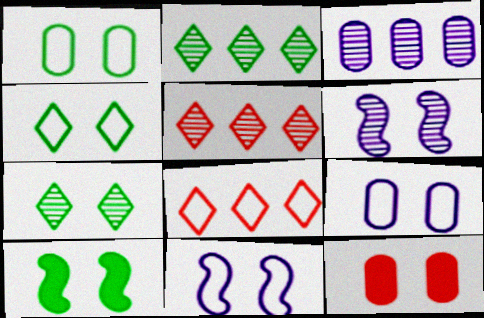[[1, 7, 10], 
[4, 6, 12], 
[7, 11, 12]]